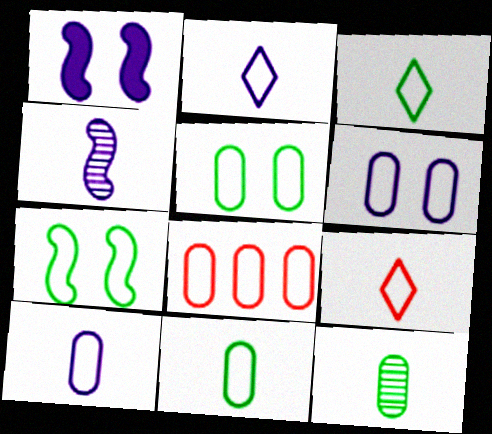[[2, 3, 9], 
[2, 7, 8], 
[5, 8, 10], 
[6, 8, 11]]